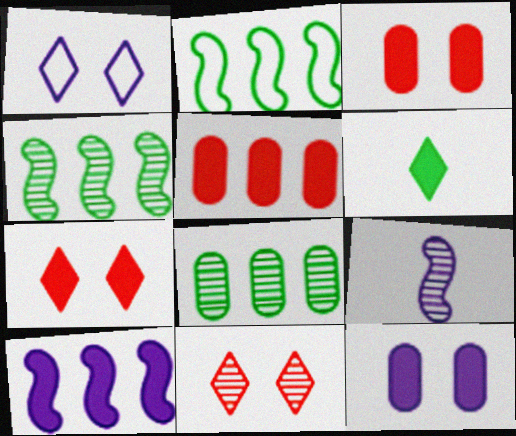[[3, 6, 10], 
[8, 9, 11]]